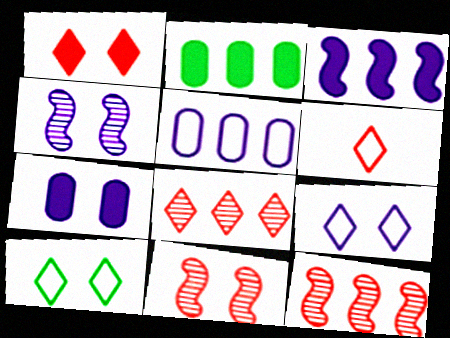[[1, 6, 8], 
[2, 4, 6], 
[4, 7, 9], 
[7, 10, 11]]